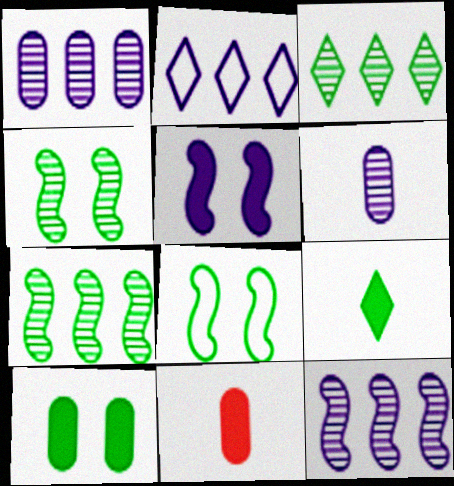[[2, 4, 11], 
[2, 5, 6]]